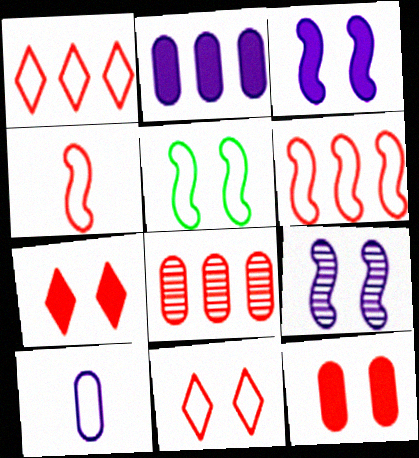[[1, 5, 10], 
[4, 7, 8]]